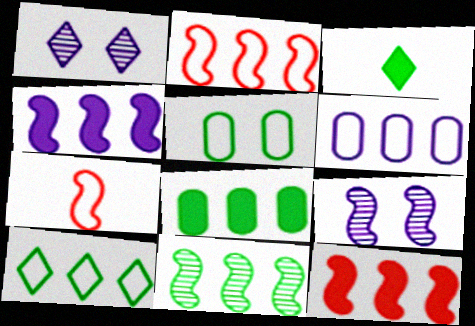[[1, 7, 8], 
[2, 4, 11], 
[2, 6, 10], 
[3, 5, 11], 
[8, 10, 11]]